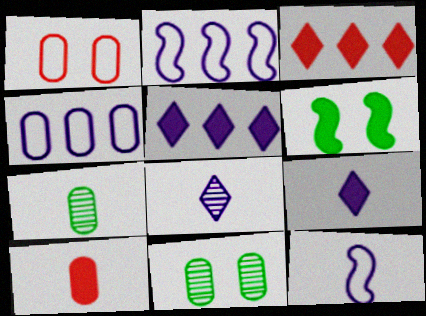[[3, 11, 12], 
[4, 10, 11], 
[5, 6, 10]]